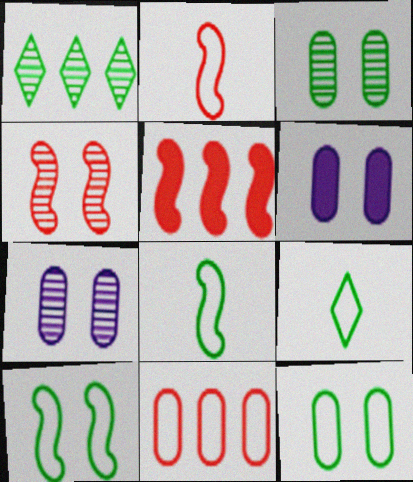[[1, 2, 6], 
[2, 4, 5], 
[5, 7, 9]]